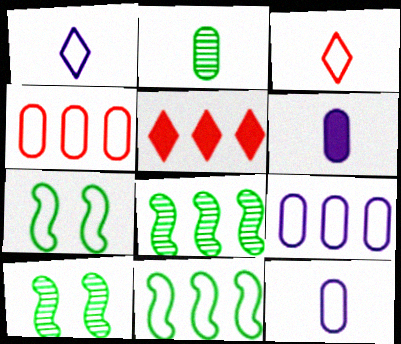[[1, 4, 7], 
[3, 7, 9], 
[5, 8, 9], 
[5, 10, 12]]